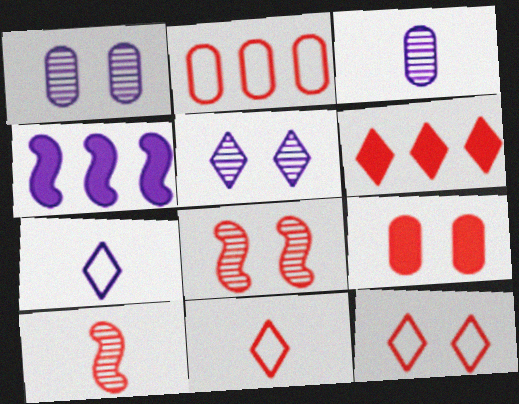[[1, 4, 7], 
[8, 9, 12]]